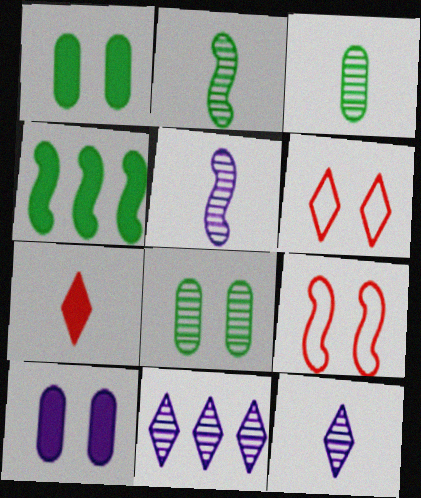[[4, 5, 9], 
[4, 7, 10]]